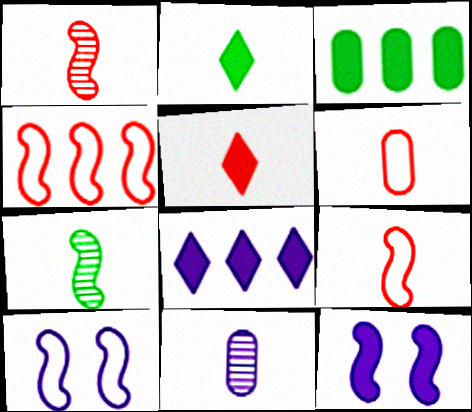[[1, 5, 6], 
[2, 9, 11], 
[3, 5, 12], 
[4, 7, 12], 
[8, 10, 11]]